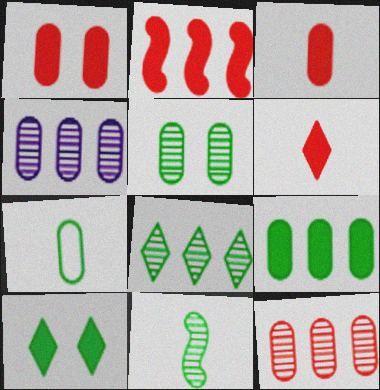[[1, 2, 6], 
[1, 4, 7], 
[5, 7, 9], 
[5, 8, 11]]